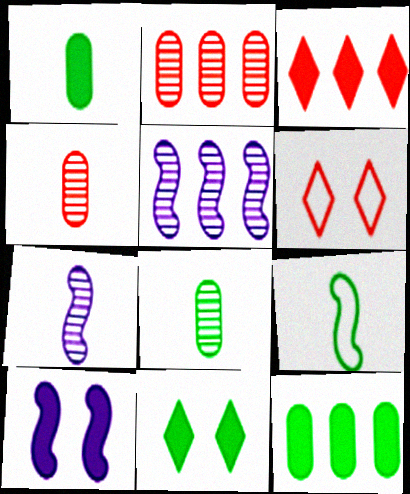[[1, 3, 10], 
[1, 5, 6], 
[6, 7, 12]]